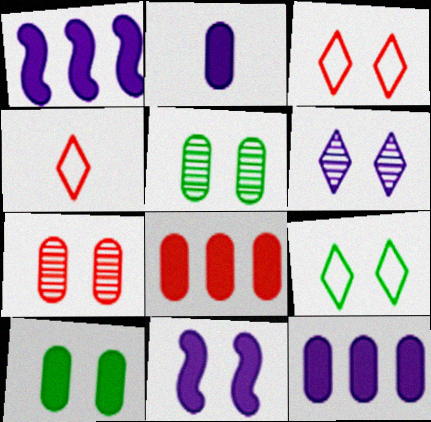[[1, 4, 5], 
[2, 8, 10], 
[3, 5, 11], 
[7, 9, 11]]